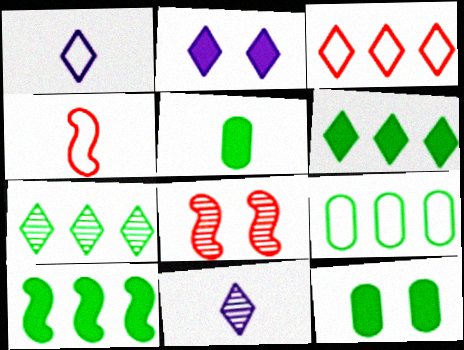[[4, 5, 11], 
[7, 9, 10]]